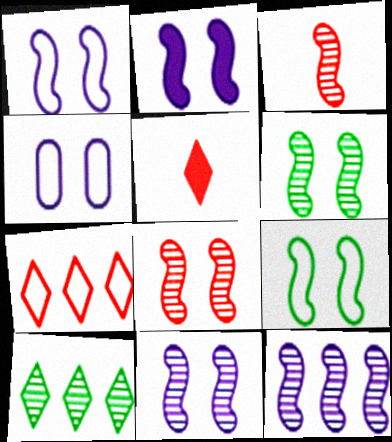[[1, 2, 11], 
[2, 8, 9], 
[3, 6, 12], 
[6, 8, 11]]